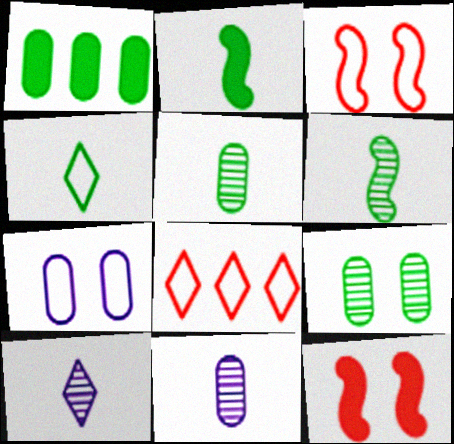[[1, 3, 10], 
[2, 4, 5]]